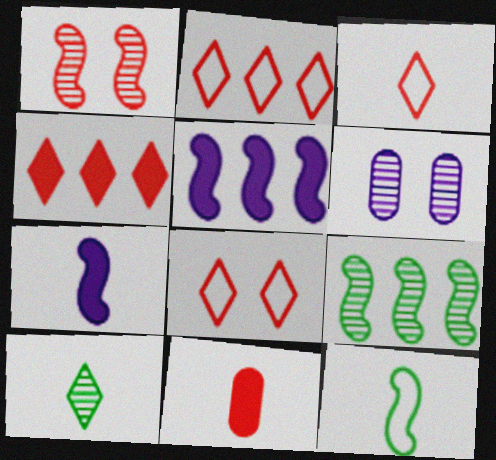[[1, 2, 11], 
[1, 5, 12], 
[2, 3, 8], 
[4, 6, 12]]